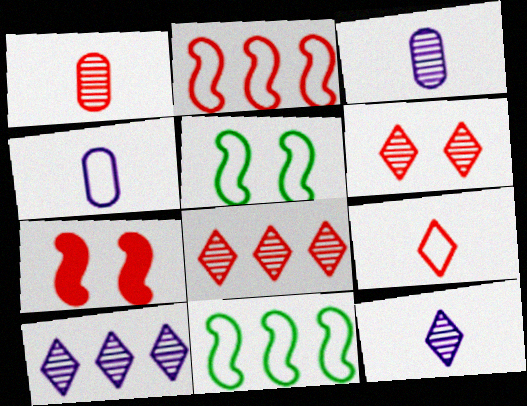[]